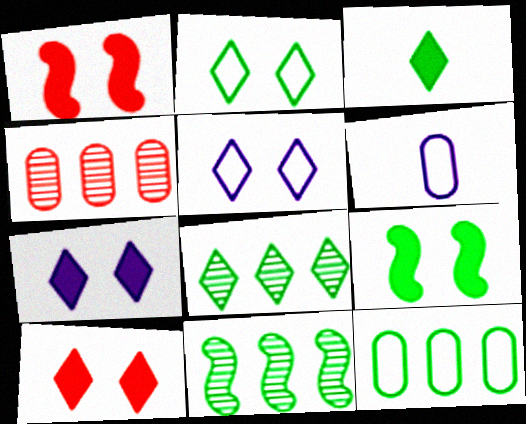[[1, 6, 8], 
[2, 3, 8], 
[6, 10, 11]]